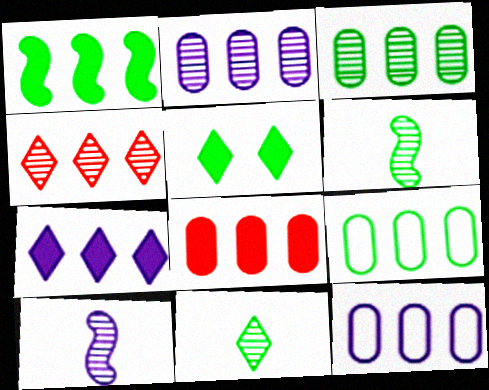[[1, 4, 12], 
[1, 7, 8], 
[2, 8, 9], 
[3, 8, 12], 
[5, 6, 9]]